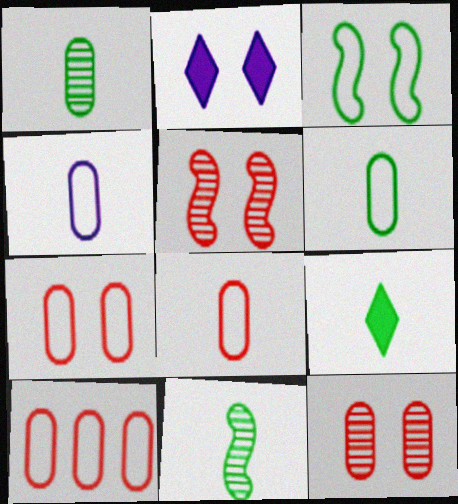[[2, 3, 12], 
[2, 10, 11], 
[4, 6, 8], 
[6, 9, 11], 
[7, 8, 10]]